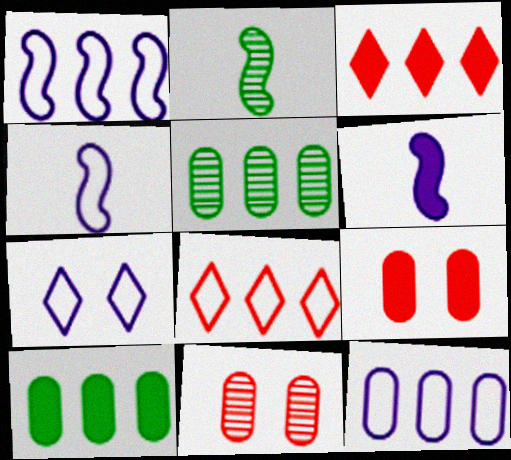[[1, 3, 5], 
[4, 7, 12]]